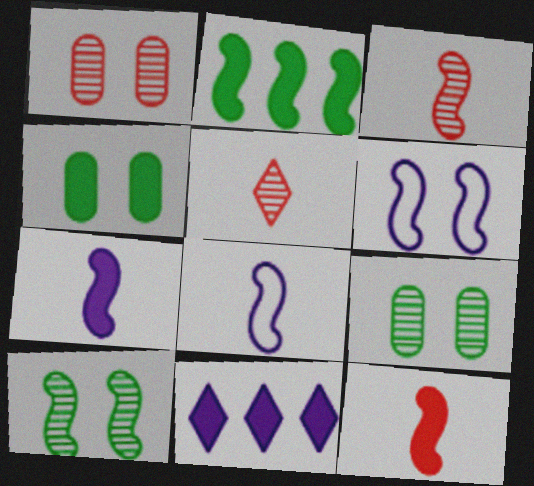[[2, 3, 6], 
[4, 11, 12]]